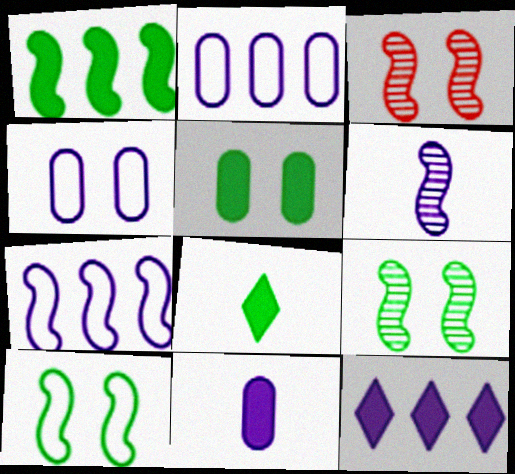[[1, 5, 8], 
[2, 3, 8], 
[4, 6, 12]]